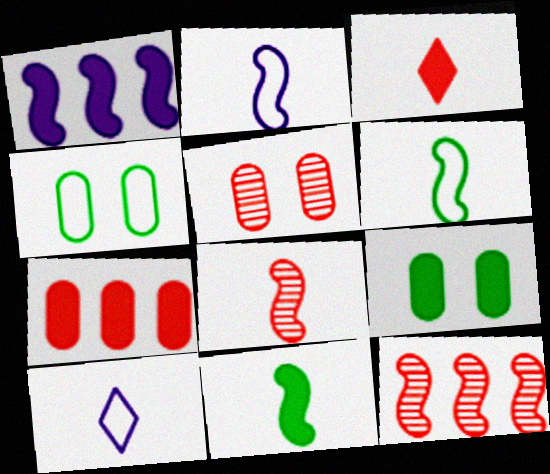[[1, 3, 9], 
[2, 8, 11], 
[9, 10, 12]]